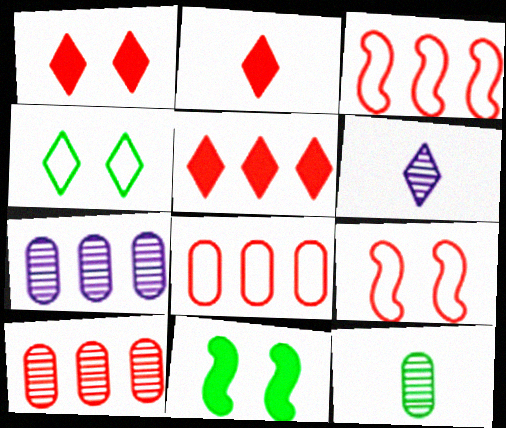[[1, 2, 5], 
[2, 9, 10], 
[3, 5, 10], 
[4, 5, 6], 
[6, 8, 11]]